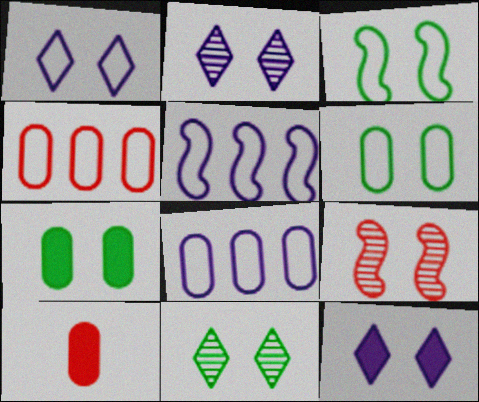[[1, 2, 12], 
[1, 7, 9], 
[3, 7, 11], 
[5, 10, 11], 
[6, 9, 12]]